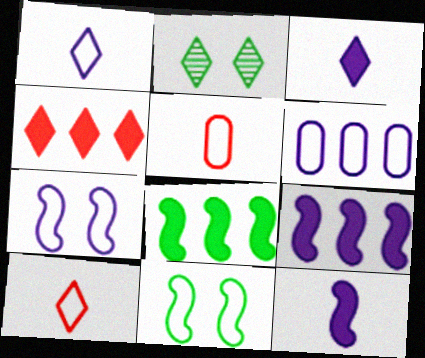[[1, 2, 4], 
[1, 6, 7], 
[2, 5, 9], 
[6, 10, 11]]